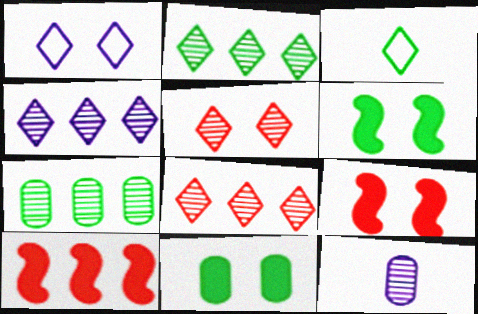[[2, 4, 8], 
[3, 6, 7]]